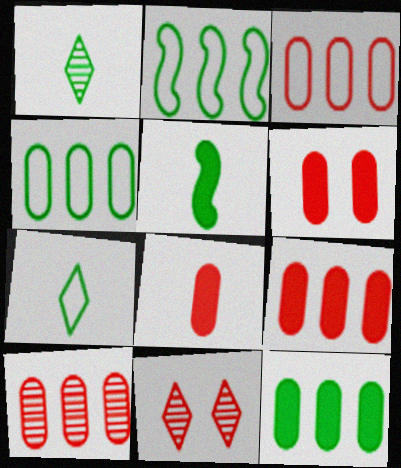[[3, 9, 10], 
[6, 8, 9]]